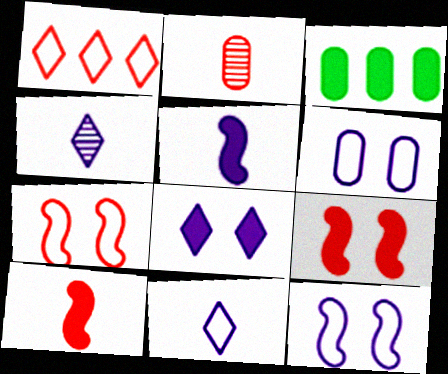[[1, 2, 9], 
[2, 3, 6], 
[3, 4, 7], 
[3, 8, 10]]